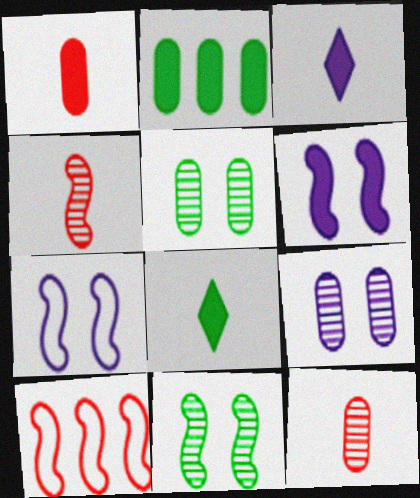[[3, 5, 10], 
[8, 9, 10]]